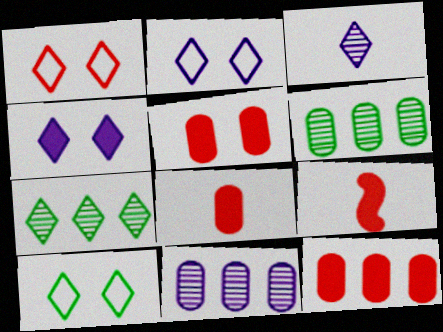[[1, 2, 10], 
[2, 6, 9], 
[5, 8, 12], 
[9, 10, 11]]